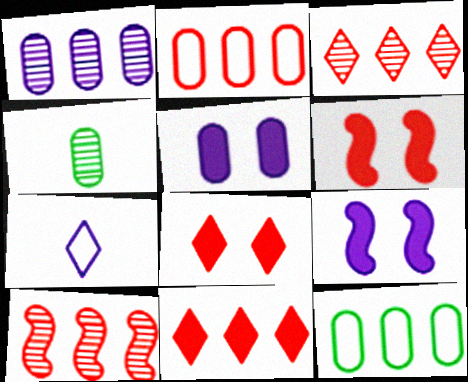[[1, 7, 9], 
[2, 4, 5], 
[2, 10, 11]]